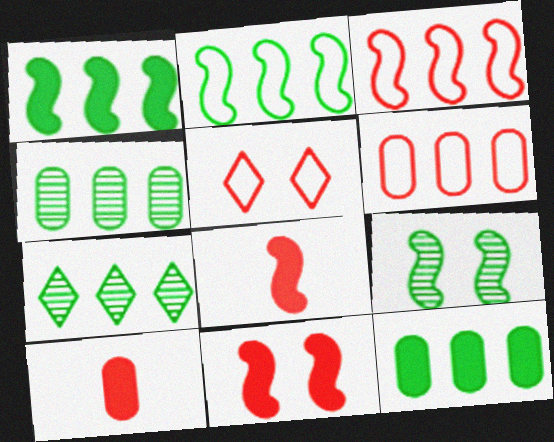[[2, 7, 12]]